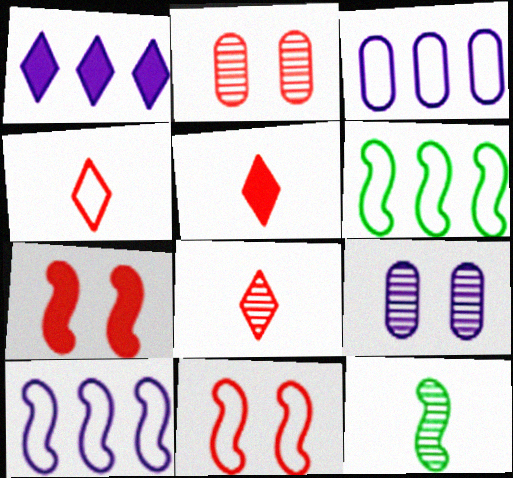[[4, 5, 8], 
[5, 6, 9], 
[7, 10, 12]]